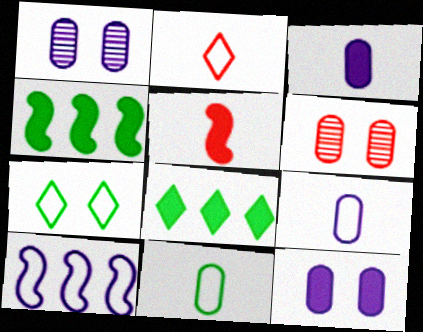[[1, 2, 4], 
[5, 8, 12]]